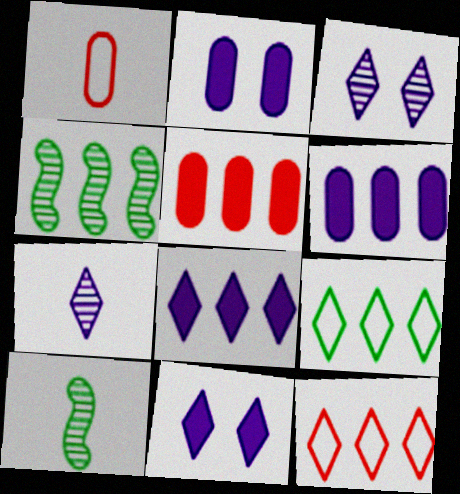[[1, 4, 11], 
[2, 10, 12], 
[4, 6, 12]]